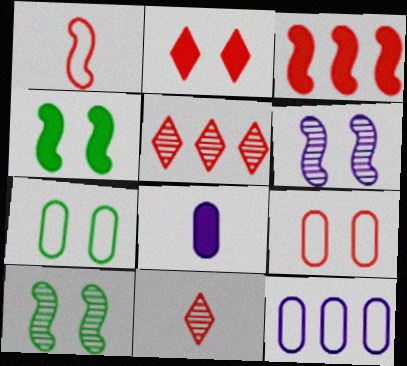[[2, 6, 7], 
[3, 9, 11], 
[4, 11, 12]]